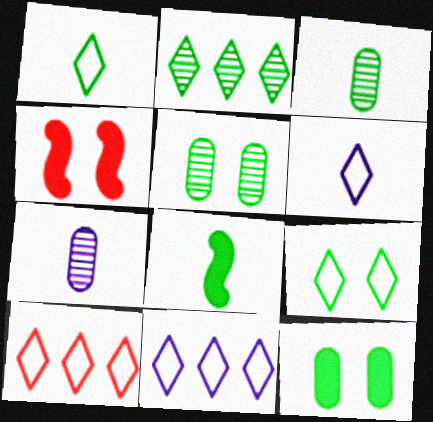[[1, 3, 8], 
[3, 4, 11], 
[6, 9, 10]]